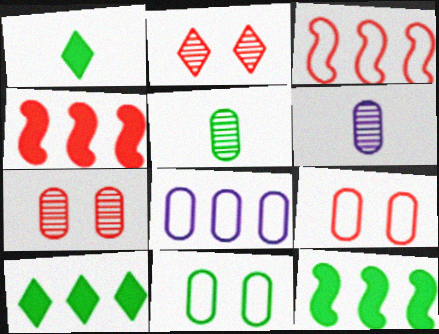[]